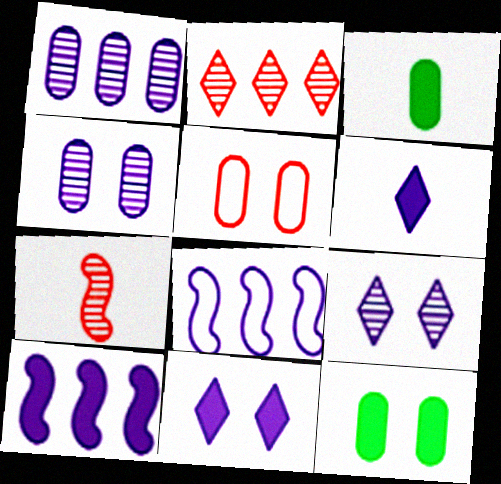[[1, 3, 5], 
[4, 5, 12], 
[4, 6, 8]]